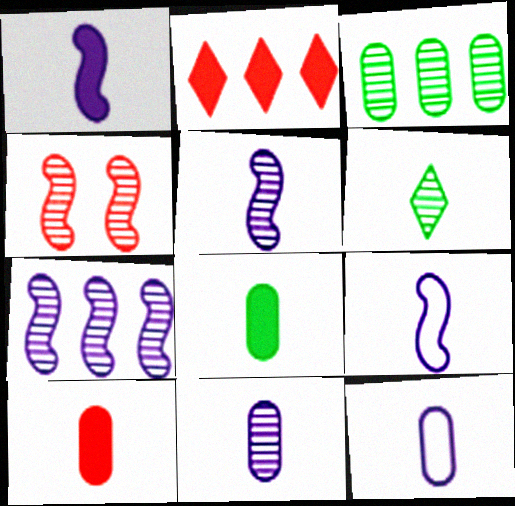[[1, 5, 9], 
[6, 9, 10]]